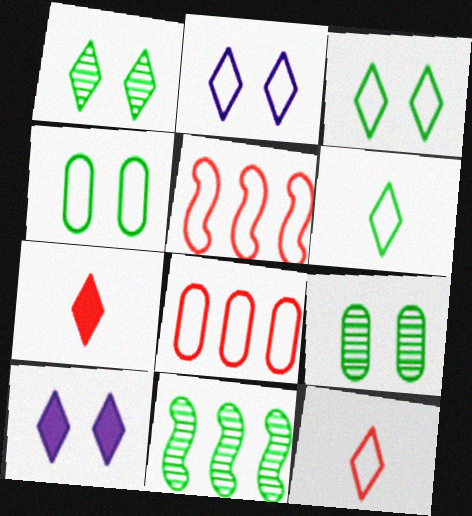[]